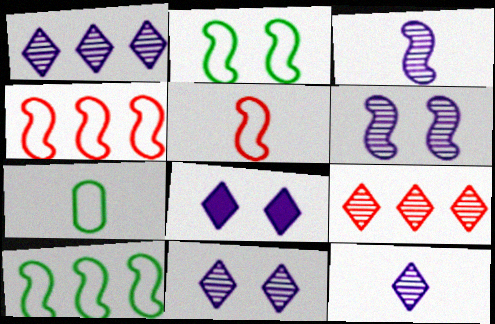[[1, 11, 12]]